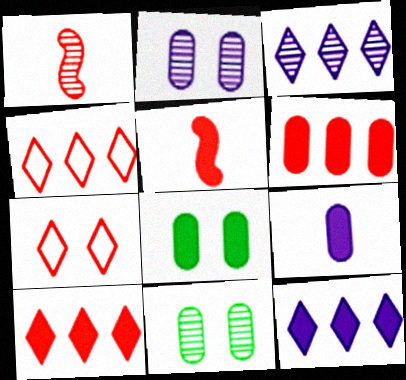[[1, 3, 11], 
[1, 6, 7], 
[5, 8, 12], 
[6, 8, 9]]